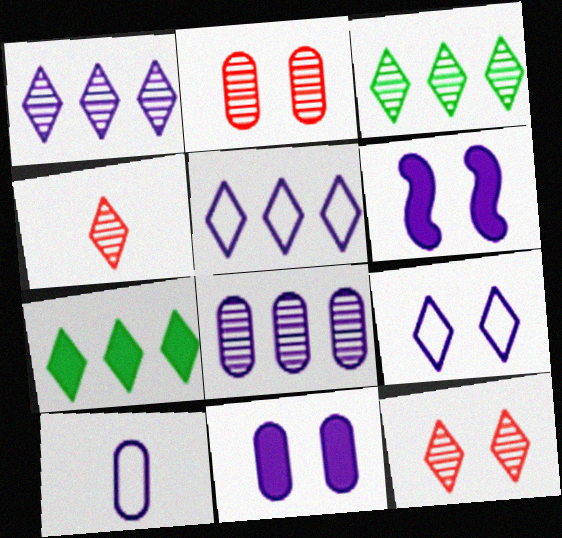[[1, 6, 10], 
[4, 7, 9], 
[8, 10, 11]]